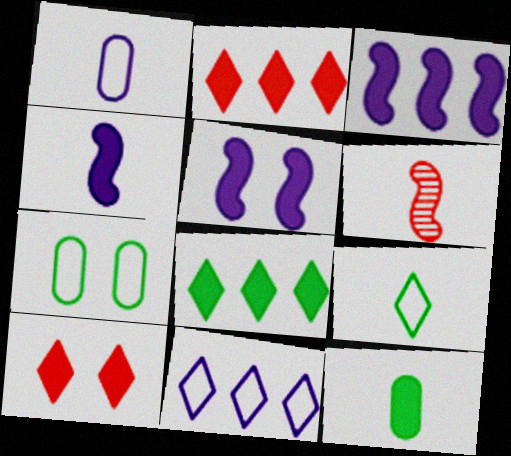[[2, 5, 12], 
[3, 4, 5], 
[3, 10, 12]]